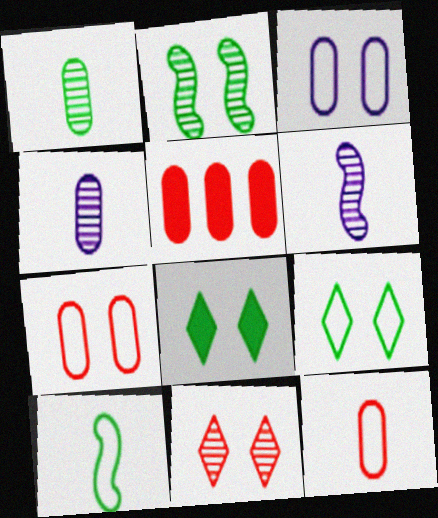[[1, 3, 5], 
[5, 6, 9]]